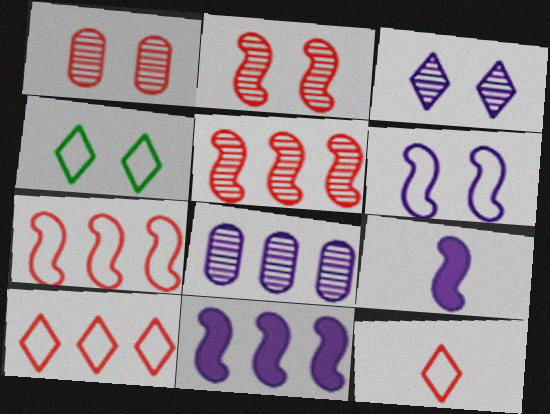[]